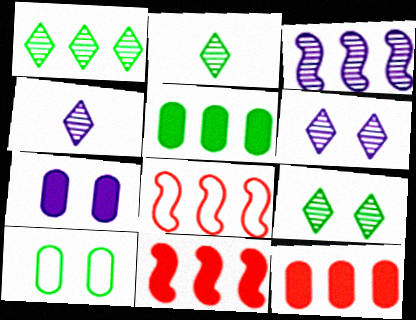[[1, 2, 9], 
[2, 7, 8], 
[4, 10, 11]]